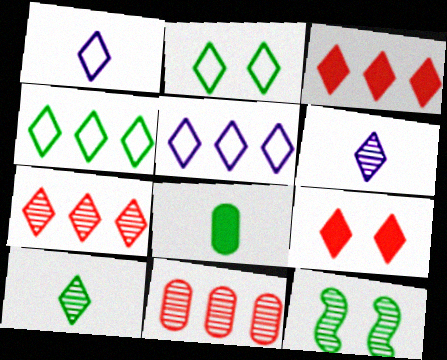[[2, 3, 6], 
[4, 6, 9], 
[4, 8, 12], 
[5, 9, 10], 
[6, 11, 12]]